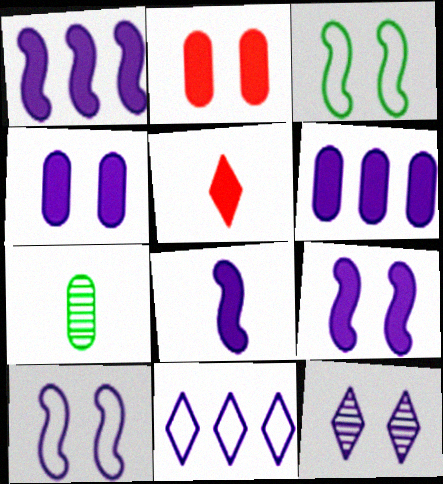[[1, 8, 9], 
[2, 3, 12], 
[4, 10, 12]]